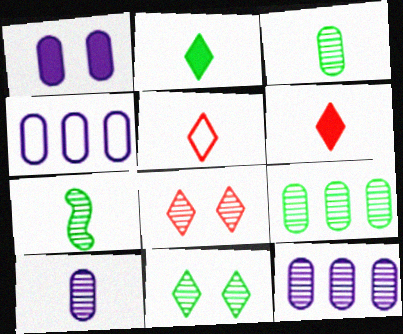[[1, 4, 10], 
[7, 8, 12], 
[7, 9, 11]]